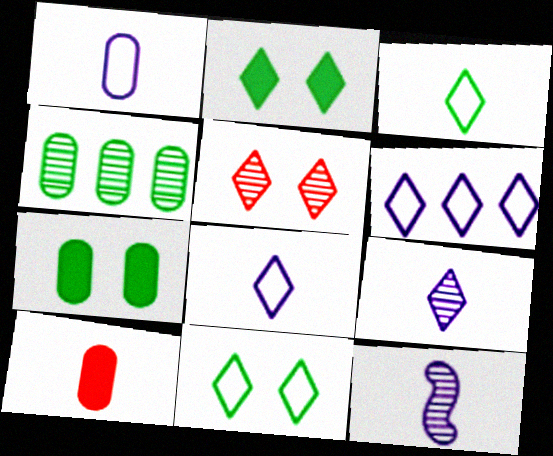[[3, 10, 12], 
[4, 5, 12]]